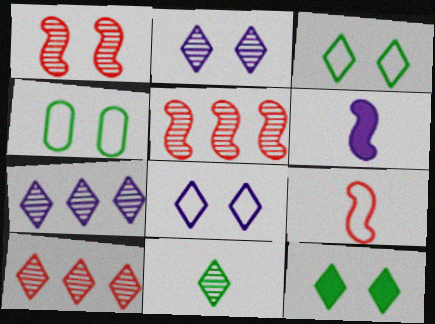[[2, 10, 11], 
[4, 6, 10]]